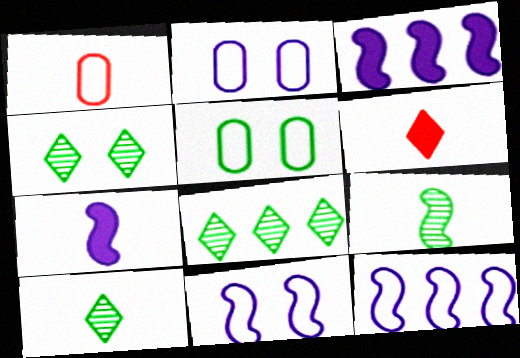[[1, 3, 4], 
[1, 7, 10], 
[4, 8, 10]]